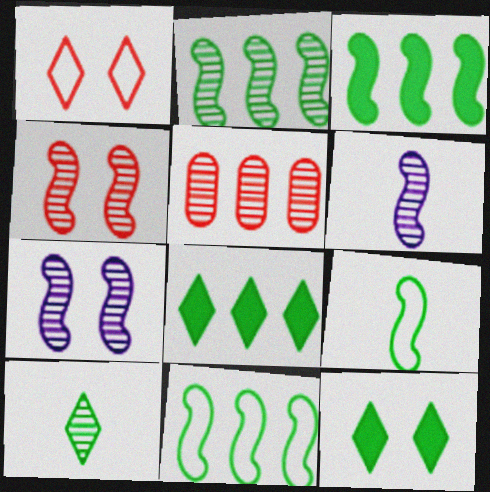[[2, 3, 11], 
[2, 4, 6], 
[5, 7, 10]]